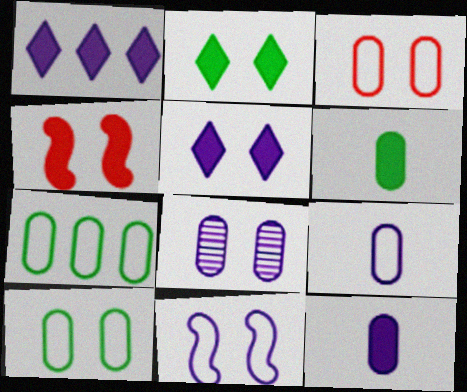[[1, 4, 6], 
[3, 7, 9], 
[5, 8, 11]]